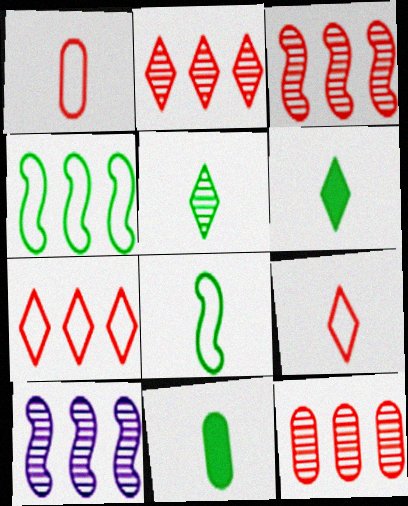[[2, 3, 12], 
[5, 8, 11]]